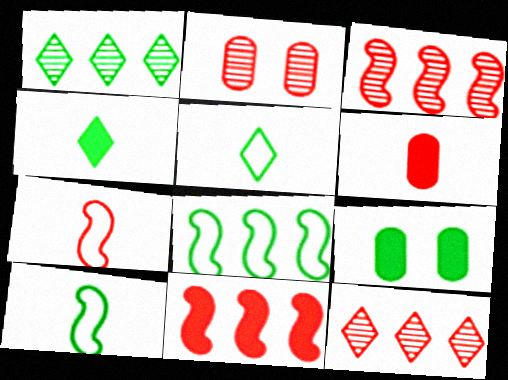[[1, 9, 10]]